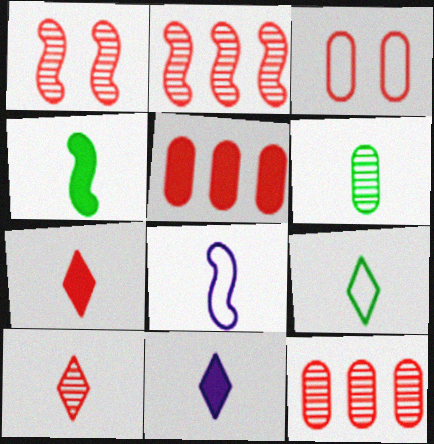[[1, 10, 12], 
[2, 3, 7], 
[4, 6, 9], 
[6, 7, 8], 
[9, 10, 11]]